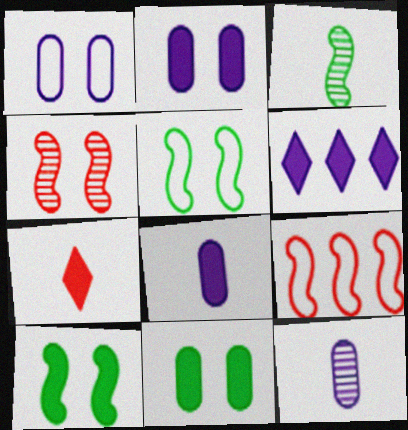[]